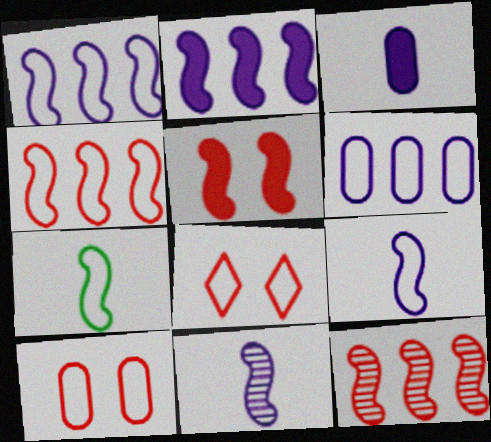[[6, 7, 8]]